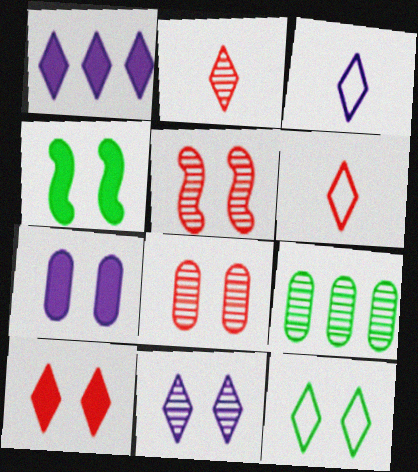[[1, 2, 12], 
[1, 3, 11], 
[4, 7, 10], 
[5, 7, 12], 
[10, 11, 12]]